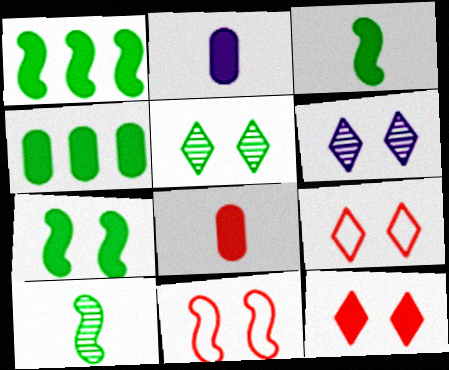[[1, 2, 12], 
[1, 3, 7]]